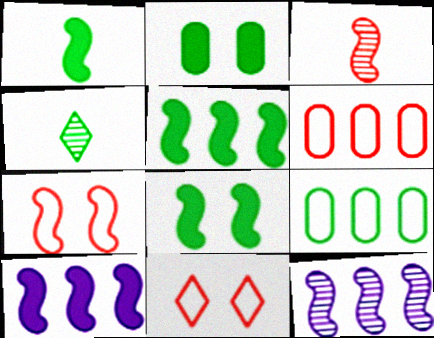[[1, 5, 8], 
[1, 7, 12], 
[4, 8, 9]]